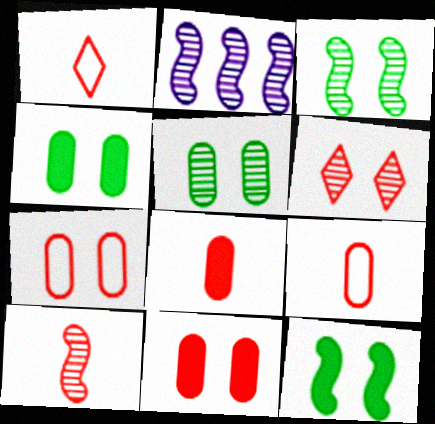[[1, 2, 4], 
[1, 8, 10], 
[2, 3, 10]]